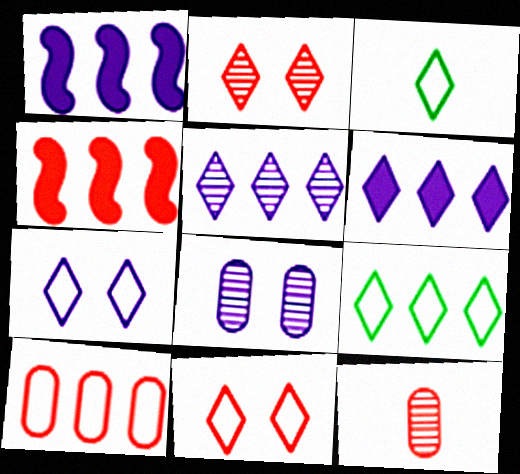[[2, 3, 6], 
[3, 4, 8], 
[4, 11, 12]]